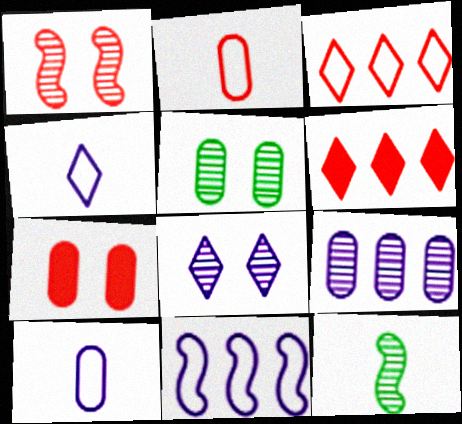[[1, 2, 6], 
[1, 5, 8]]